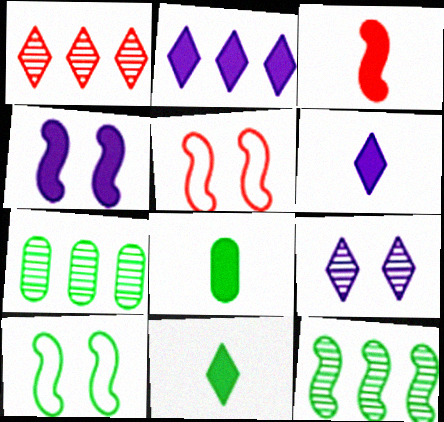[[3, 6, 8], 
[5, 6, 7], 
[7, 10, 11]]